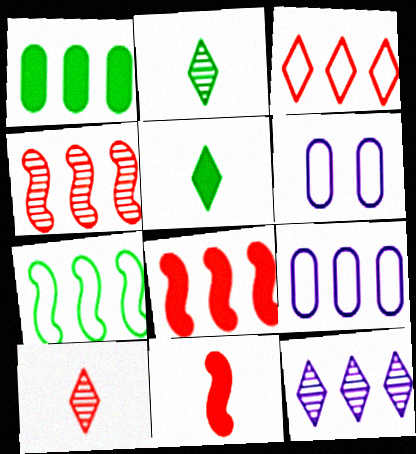[[2, 6, 8], 
[3, 7, 9], 
[4, 5, 6]]